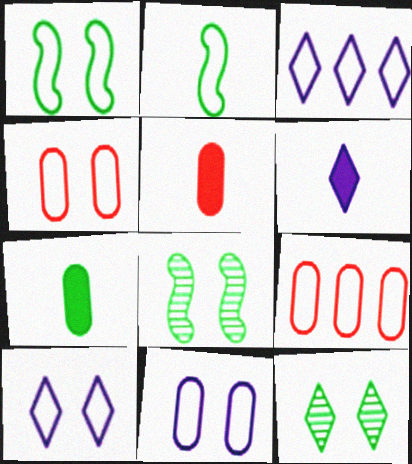[[1, 4, 10], 
[2, 3, 4], 
[2, 9, 10], 
[3, 5, 8], 
[6, 8, 9]]